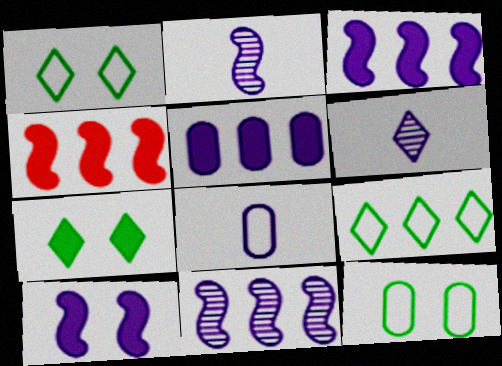[[4, 6, 12]]